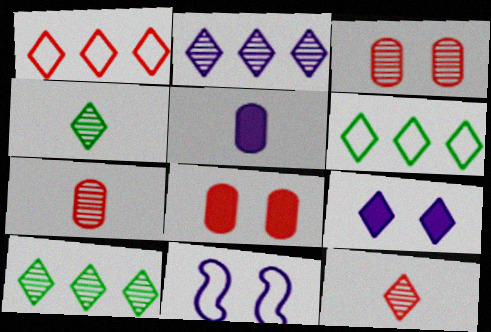[[1, 4, 9], 
[2, 5, 11], 
[6, 9, 12]]